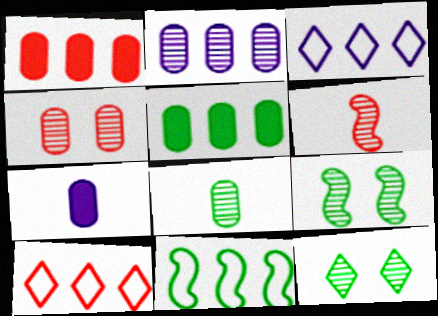[[2, 4, 8], 
[2, 6, 12], 
[7, 9, 10]]